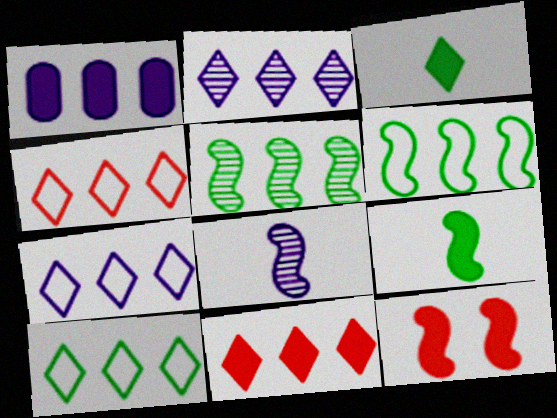[[1, 3, 12], 
[1, 4, 5], 
[2, 10, 11], 
[4, 7, 10], 
[6, 8, 12]]